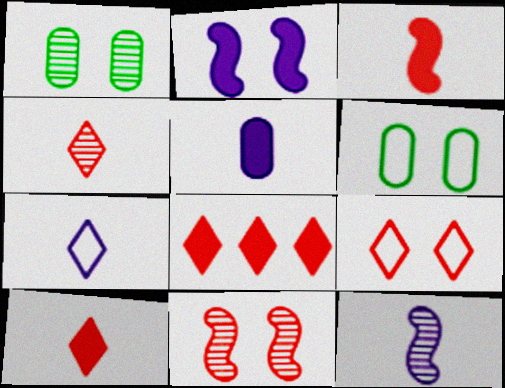[[1, 2, 9], 
[4, 8, 9], 
[5, 7, 12], 
[6, 8, 12]]